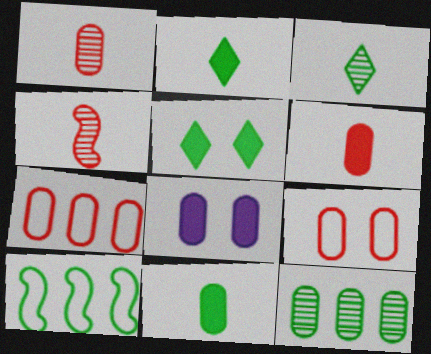[]